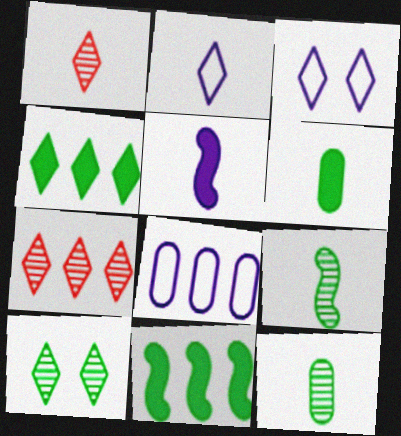[[1, 3, 4], 
[7, 8, 11]]